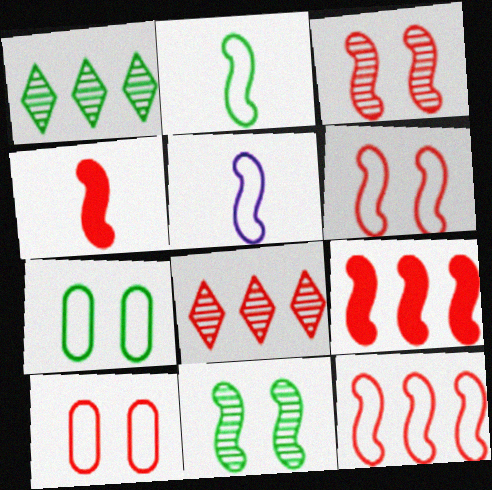[[3, 4, 12], 
[4, 8, 10], 
[5, 9, 11]]